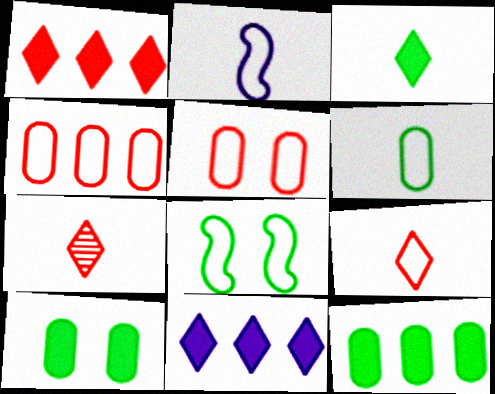[[2, 6, 9]]